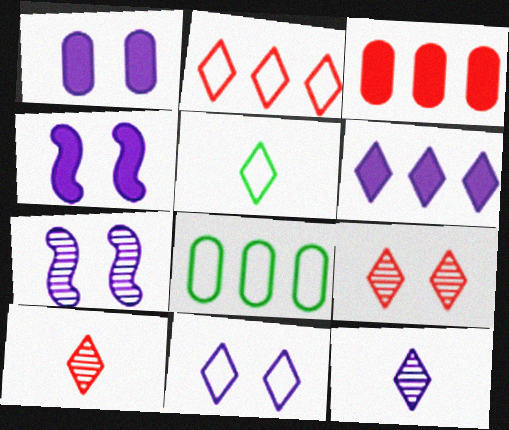[[1, 7, 11], 
[2, 5, 11], 
[3, 5, 7], 
[4, 8, 10], 
[5, 6, 9], 
[6, 11, 12]]